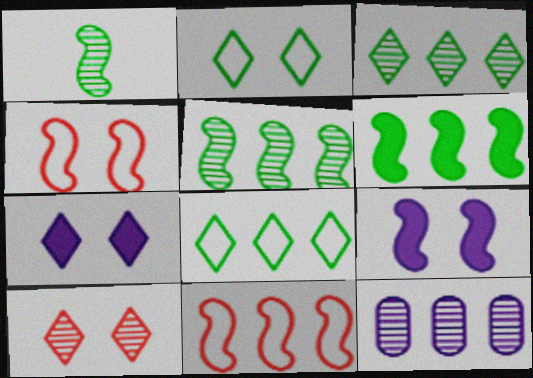[[1, 9, 11], 
[1, 10, 12], 
[2, 7, 10]]